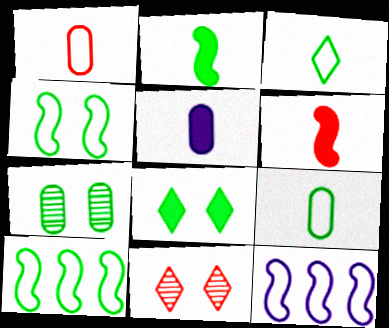[[4, 7, 8], 
[5, 10, 11]]